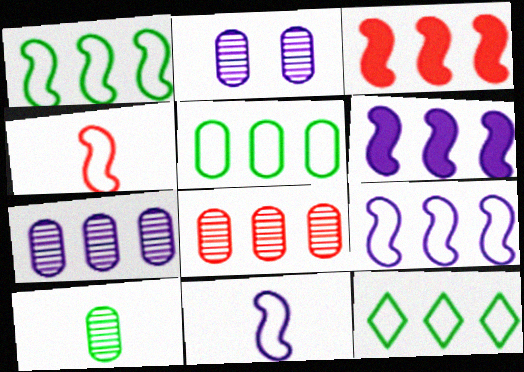[[1, 5, 12], 
[2, 8, 10], 
[3, 7, 12], 
[6, 8, 12]]